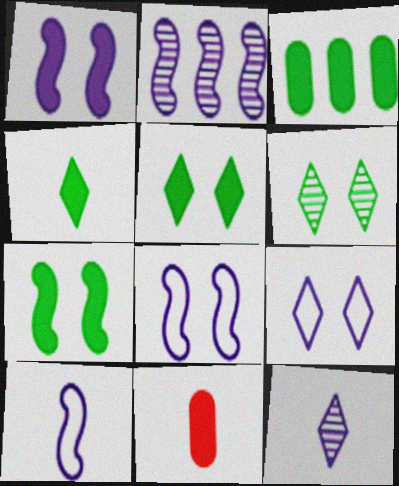[[1, 2, 10], 
[3, 4, 7]]